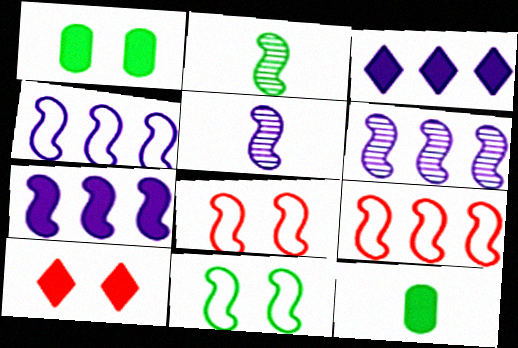[[2, 7, 8], 
[4, 6, 7], 
[7, 10, 12]]